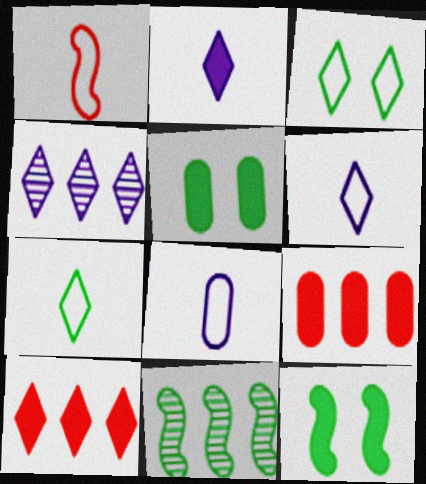[[1, 4, 5], 
[1, 7, 8], 
[2, 9, 12], 
[5, 7, 11]]